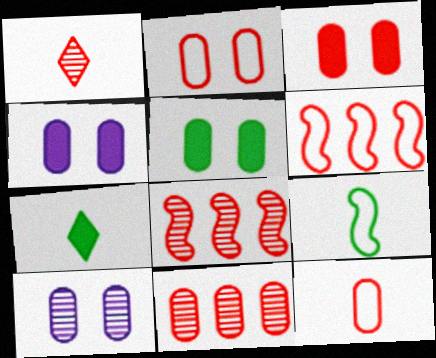[[1, 3, 6], 
[2, 5, 10], 
[3, 4, 5], 
[3, 11, 12], 
[6, 7, 10]]